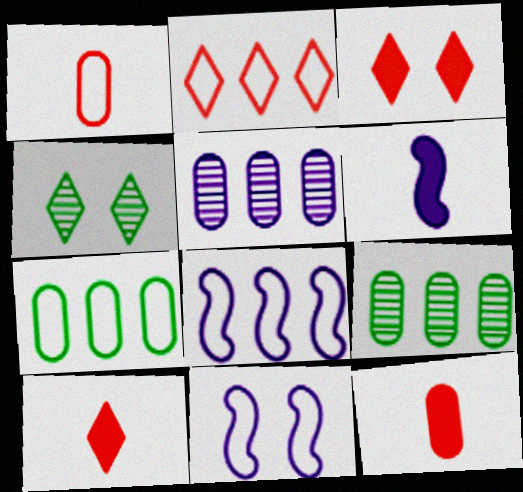[[2, 7, 8], 
[4, 8, 12], 
[9, 10, 11]]